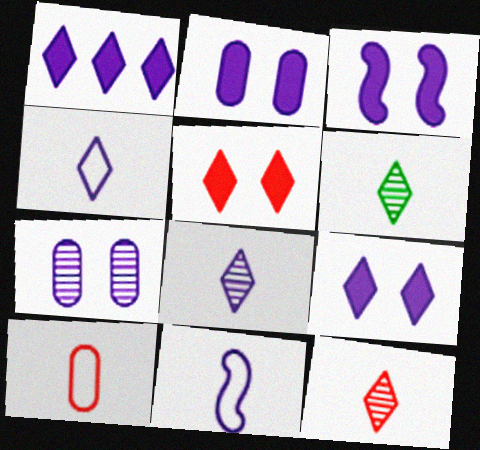[[1, 7, 11], 
[2, 3, 9], 
[6, 8, 12]]